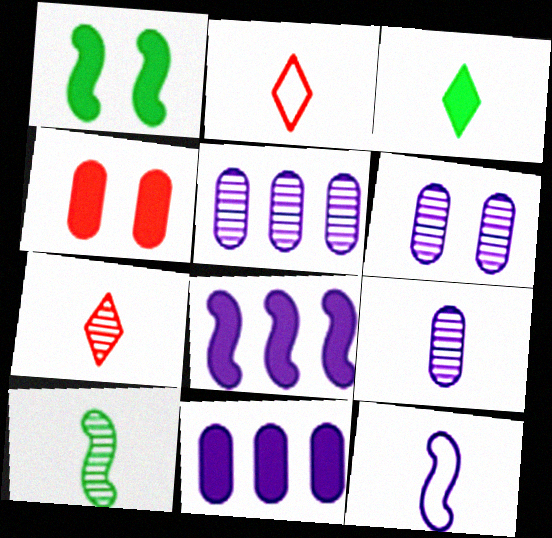[[1, 2, 5], 
[3, 4, 8], 
[5, 6, 9], 
[7, 9, 10]]